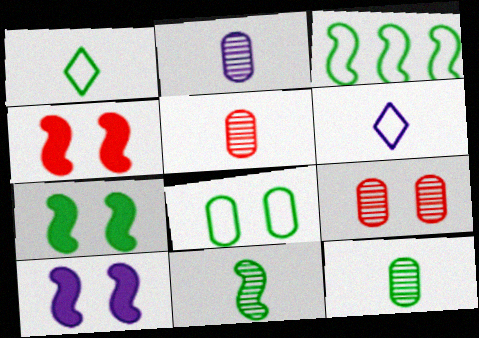[[1, 3, 8], 
[2, 5, 12], 
[3, 7, 11], 
[4, 7, 10]]